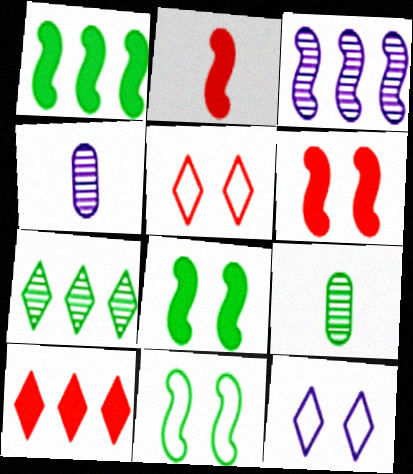[[1, 4, 5], 
[2, 3, 11], 
[4, 10, 11]]